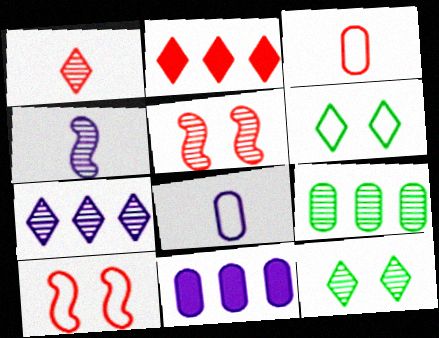[[1, 7, 12], 
[2, 3, 5]]